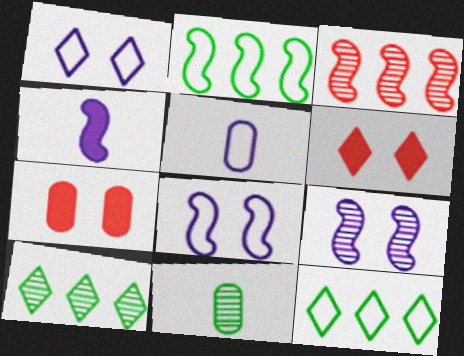[]